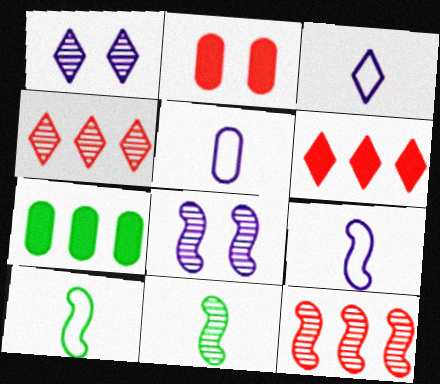[[3, 5, 9], 
[8, 11, 12]]